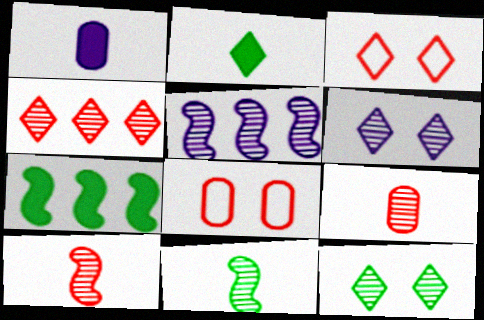[[2, 5, 8], 
[5, 9, 12]]